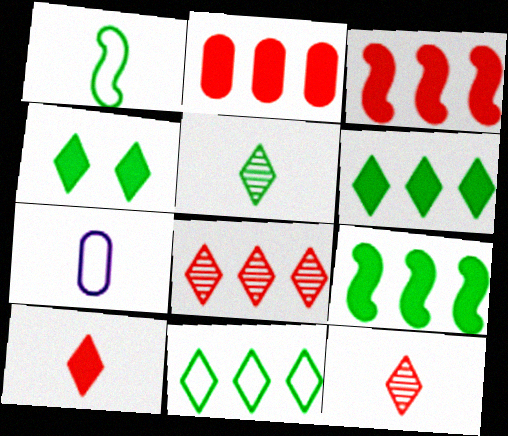[[4, 5, 11]]